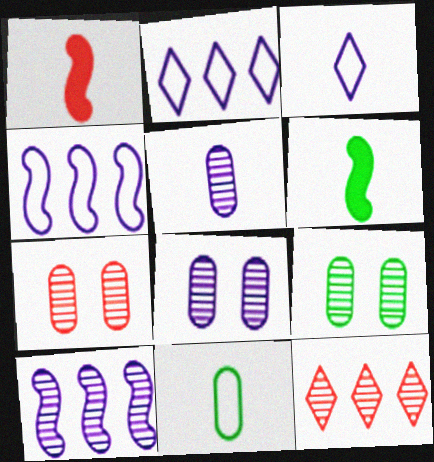[[1, 2, 9], 
[2, 6, 7], 
[7, 8, 9]]